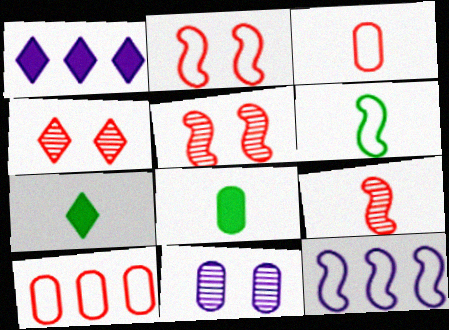[[2, 6, 12], 
[4, 8, 12], 
[8, 10, 11]]